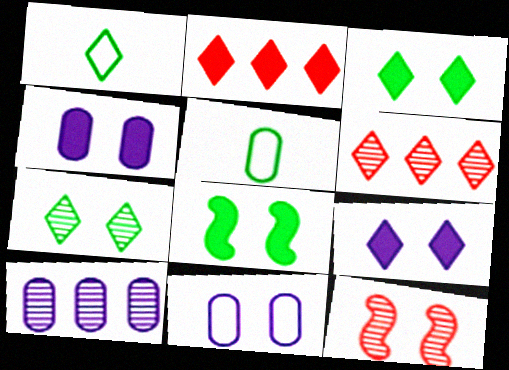[[1, 6, 9], 
[3, 11, 12]]